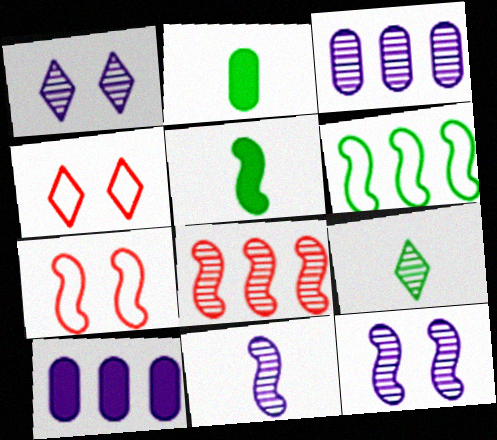[[1, 3, 11], 
[3, 4, 5], 
[7, 9, 10]]